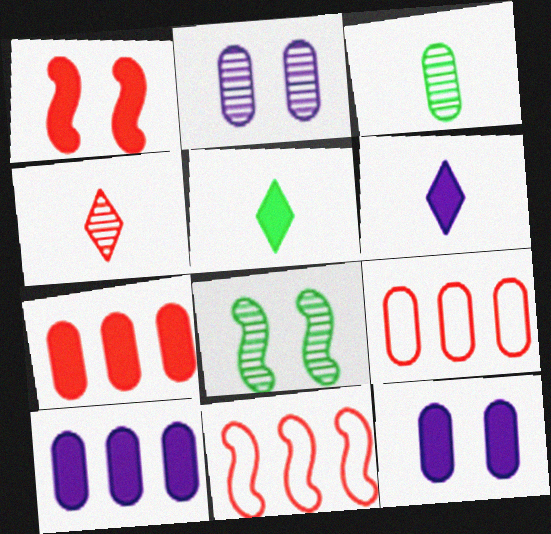[[1, 4, 9], 
[1, 5, 10], 
[2, 5, 11], 
[3, 9, 12], 
[6, 8, 9]]